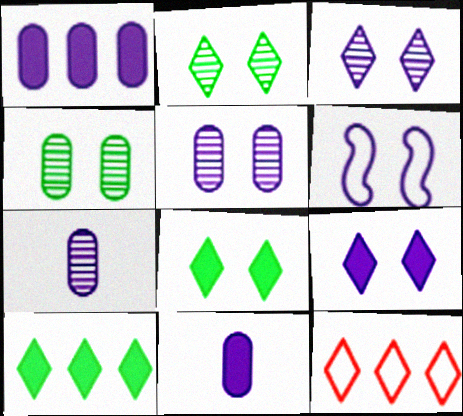[[5, 6, 9]]